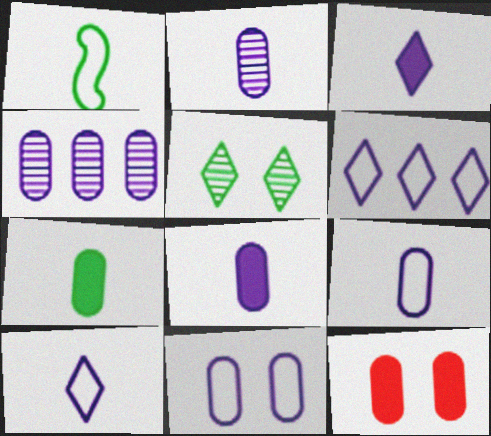[[2, 8, 9], 
[4, 8, 11]]